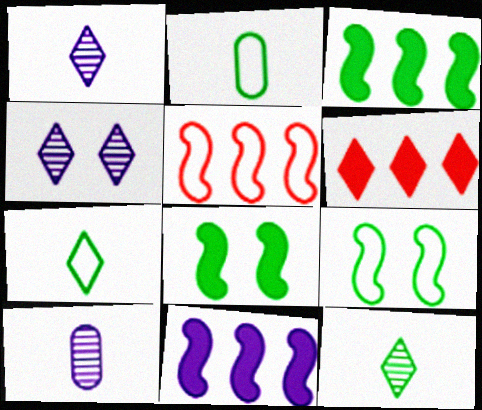[[4, 6, 7], 
[6, 9, 10]]